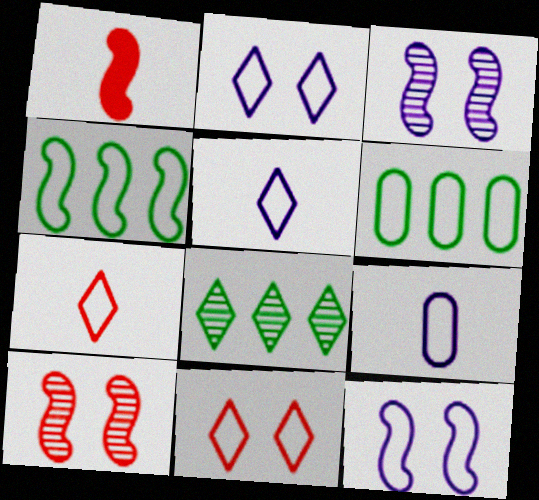[[1, 3, 4], 
[4, 9, 11], 
[6, 7, 12]]